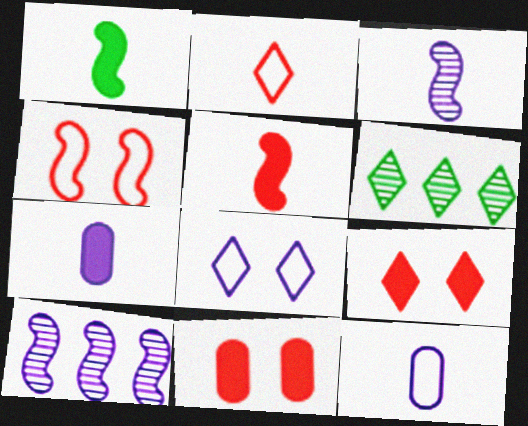[[1, 4, 10], 
[4, 6, 7], 
[7, 8, 10]]